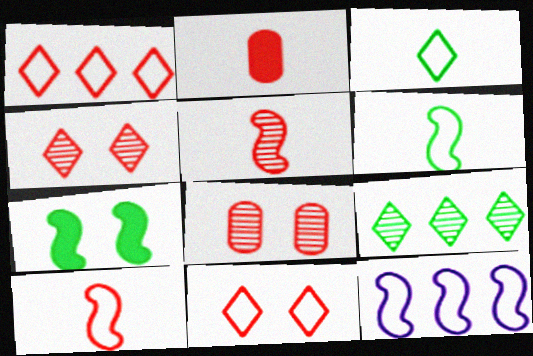[[5, 7, 12]]